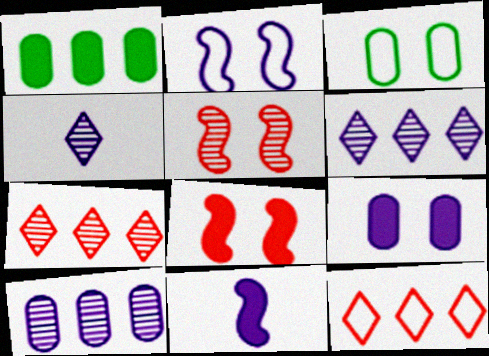[[3, 7, 11]]